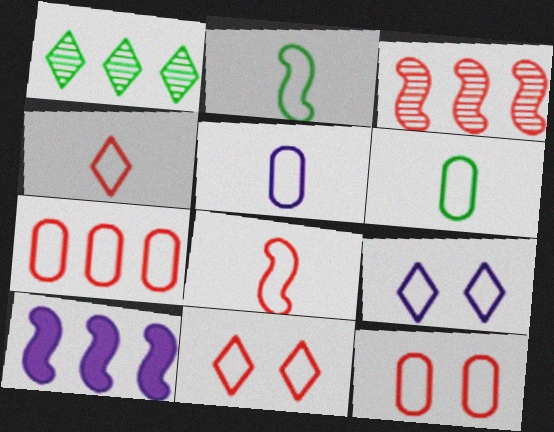[[1, 7, 10], 
[2, 4, 5], 
[2, 7, 9], 
[7, 8, 11]]